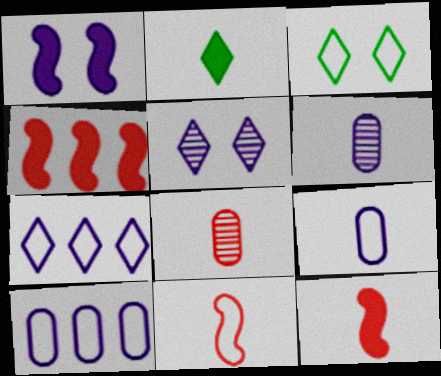[[1, 6, 7], 
[2, 6, 11], 
[3, 4, 6], 
[3, 10, 11]]